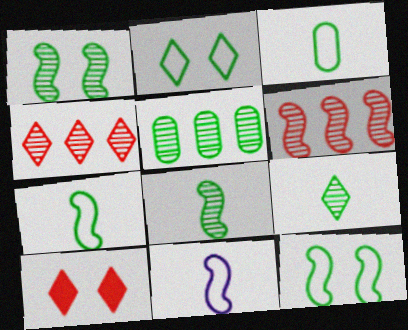[[1, 5, 9], 
[5, 10, 11]]